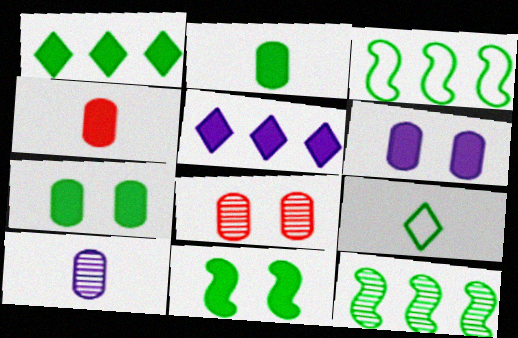[[1, 2, 11], 
[4, 5, 11], 
[7, 9, 12]]